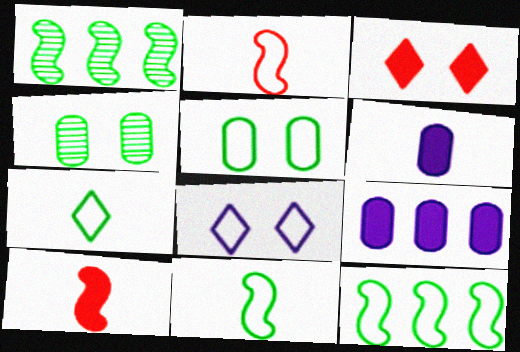[[5, 7, 12]]